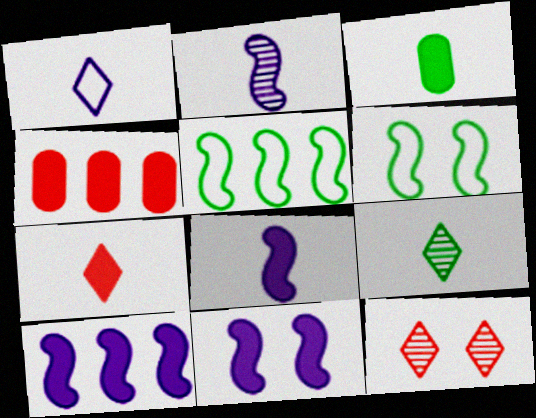[[1, 7, 9], 
[3, 7, 8], 
[8, 10, 11]]